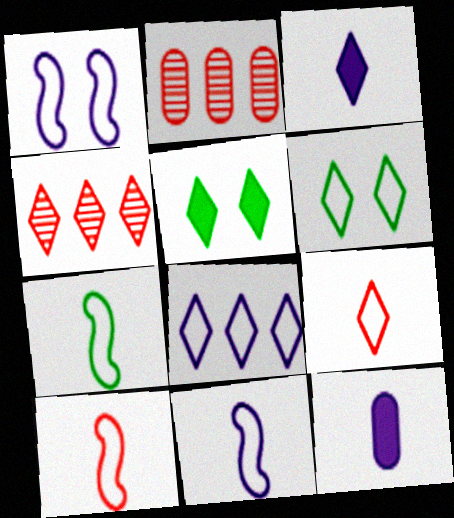[[2, 5, 11], 
[3, 4, 6], 
[6, 8, 9], 
[7, 10, 11]]